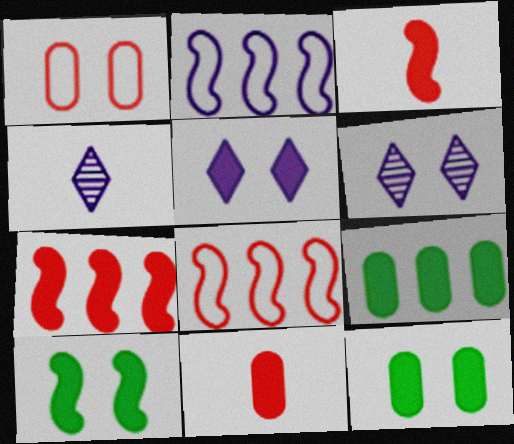[[1, 6, 10], 
[3, 5, 9], 
[4, 8, 12]]